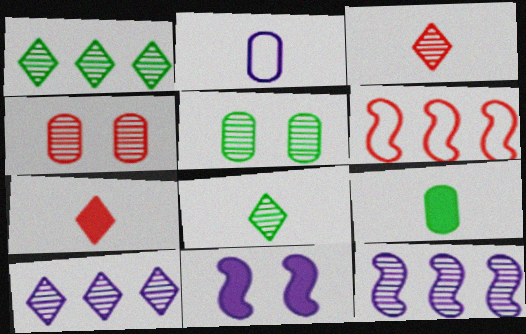[[2, 10, 11], 
[3, 5, 12], 
[4, 6, 7], 
[4, 8, 12]]